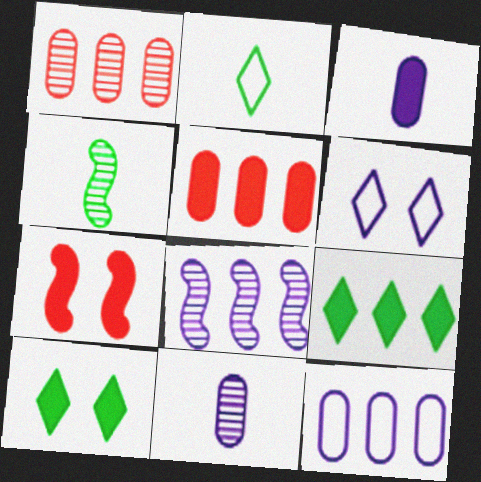[[3, 6, 8], 
[3, 7, 9], 
[4, 5, 6]]